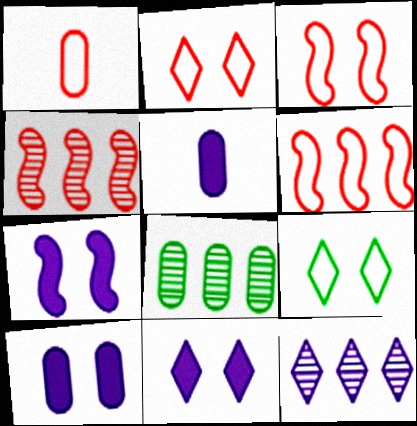[[1, 2, 6], 
[1, 8, 10], 
[4, 5, 9], 
[4, 8, 12], 
[7, 10, 11]]